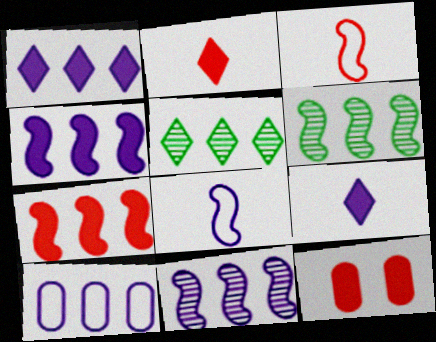[[1, 10, 11], 
[2, 7, 12], 
[5, 7, 10], 
[5, 8, 12]]